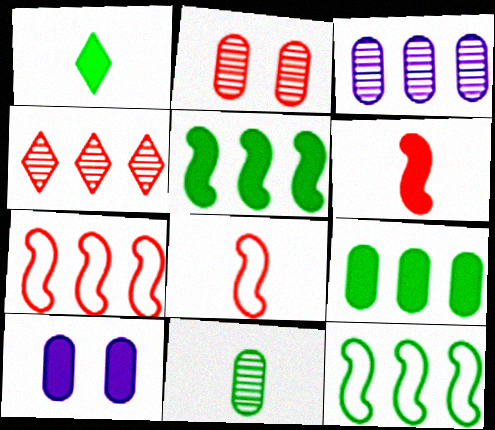[[2, 3, 11]]